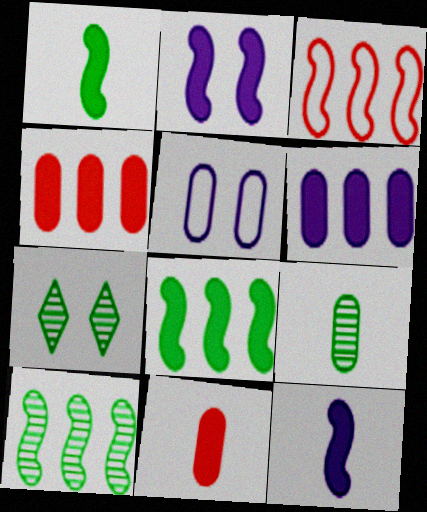[[4, 5, 9], 
[7, 9, 10]]